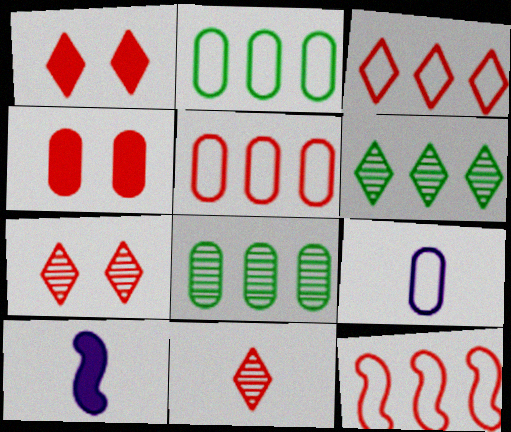[[1, 3, 11], 
[2, 7, 10], 
[3, 5, 12], 
[4, 8, 9], 
[4, 11, 12]]